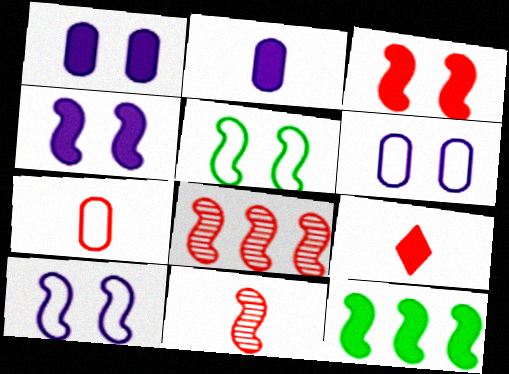[[1, 9, 12], 
[7, 9, 11], 
[10, 11, 12]]